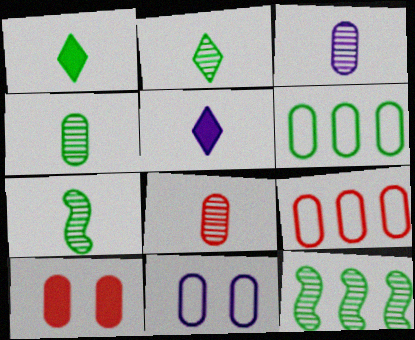[[2, 4, 7], 
[3, 4, 8], 
[3, 6, 10], 
[8, 9, 10]]